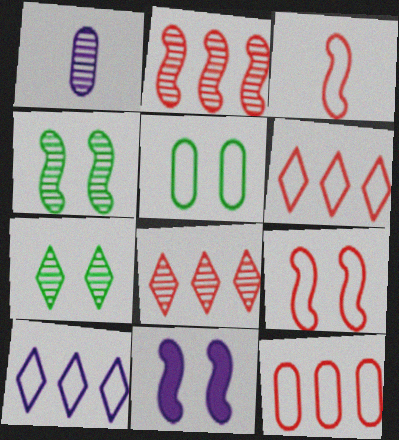[[1, 2, 7], 
[1, 4, 8], 
[1, 10, 11], 
[3, 5, 10], 
[4, 9, 11]]